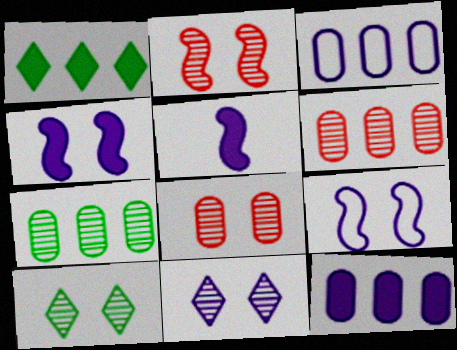[[3, 5, 11]]